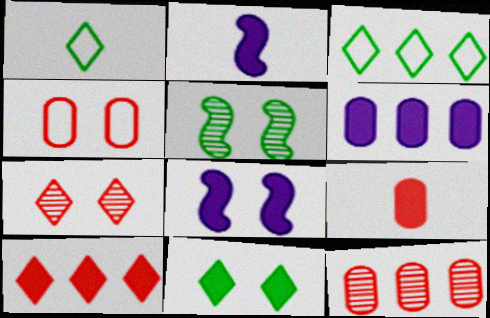[[1, 8, 12], 
[4, 9, 12]]